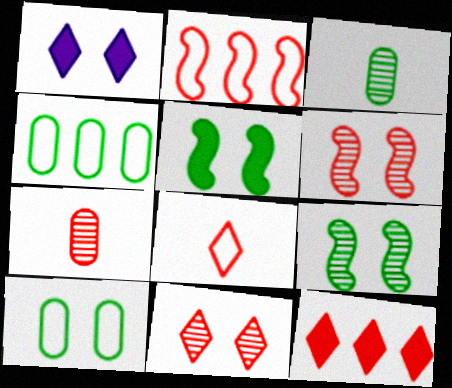[[1, 2, 3], 
[1, 6, 10], 
[8, 11, 12]]